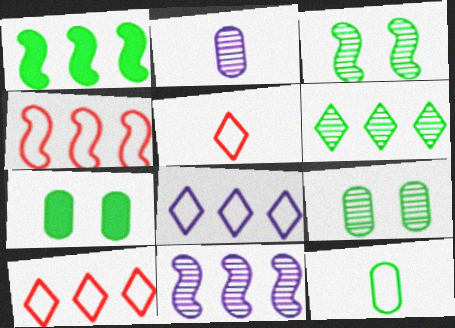[[1, 4, 11], 
[5, 7, 11]]